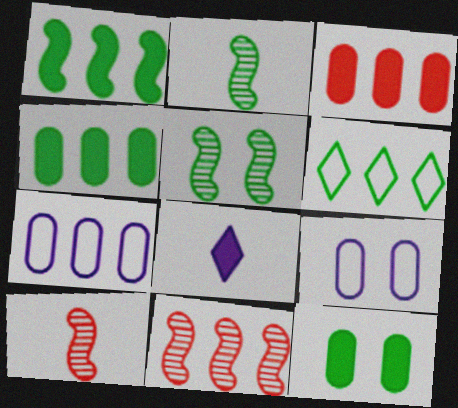[[2, 6, 12]]